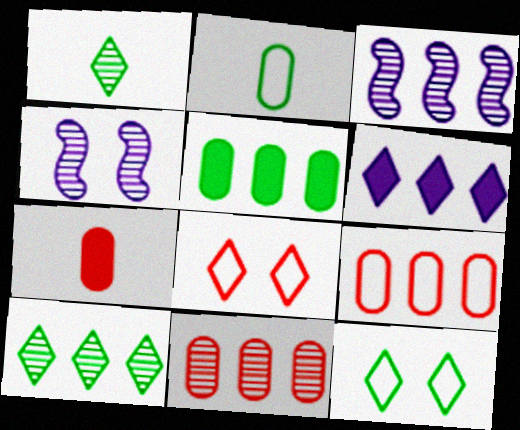[[1, 4, 11], 
[1, 6, 8], 
[3, 7, 12], 
[3, 10, 11]]